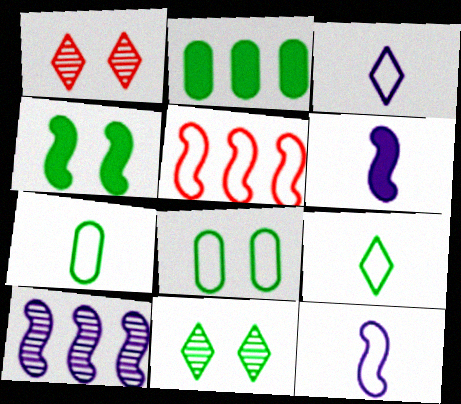[[1, 2, 12], 
[3, 5, 8], 
[4, 8, 11]]